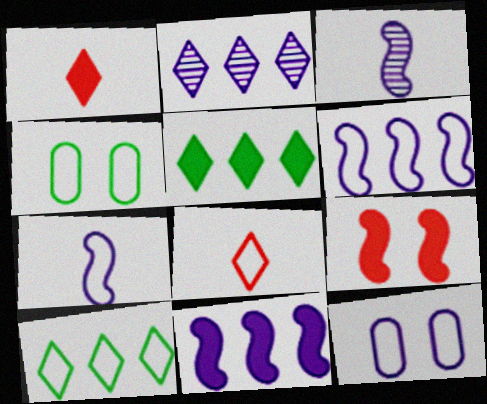[[4, 6, 8]]